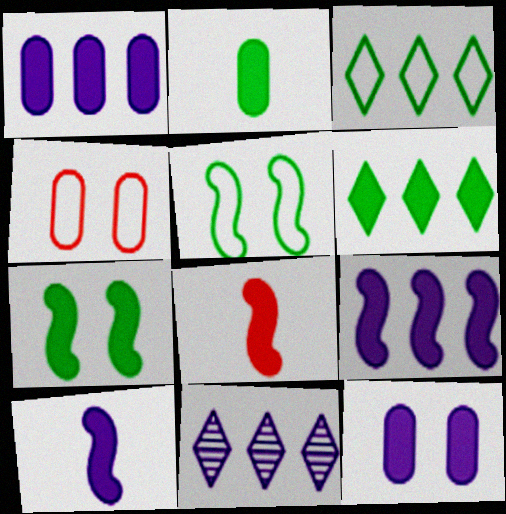[[2, 6, 7], 
[6, 8, 12], 
[7, 8, 9]]